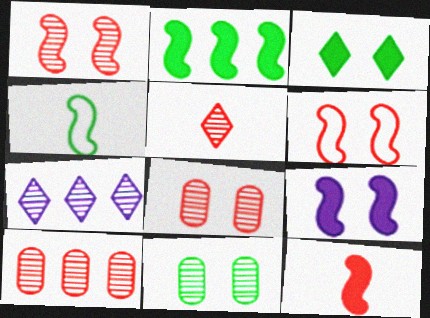[[1, 5, 10], 
[2, 9, 12]]